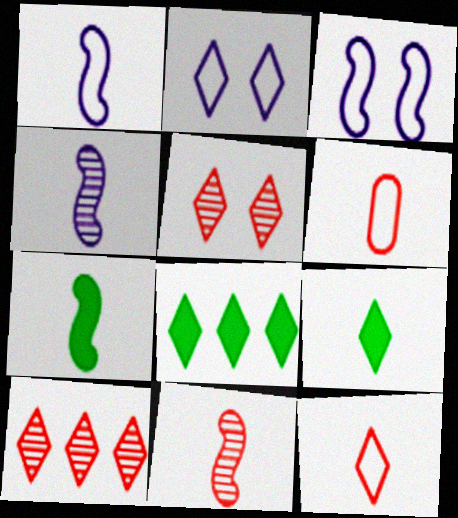[[1, 7, 11], 
[2, 9, 10], 
[4, 6, 9]]